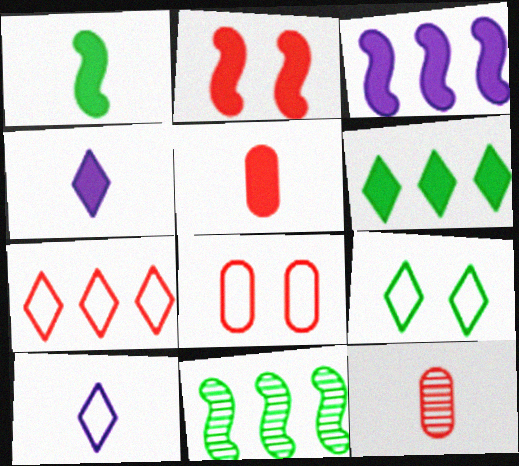[[1, 2, 3], 
[1, 4, 5], 
[1, 10, 12], 
[2, 7, 12], 
[3, 9, 12], 
[4, 8, 11], 
[7, 9, 10]]